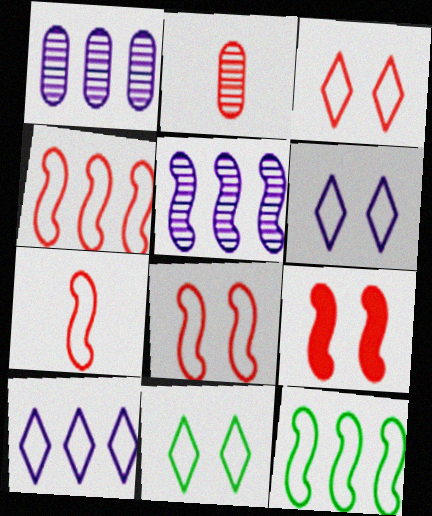[[3, 6, 11], 
[4, 7, 8]]